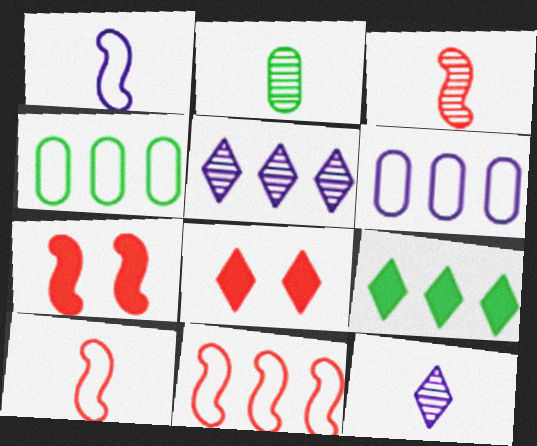[[2, 3, 12], 
[3, 7, 11], 
[4, 7, 12]]